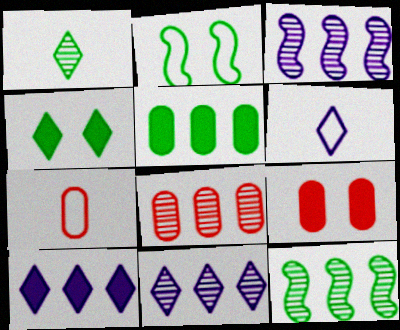[[1, 2, 5], 
[3, 4, 7], 
[6, 9, 12], 
[7, 8, 9], 
[8, 11, 12]]